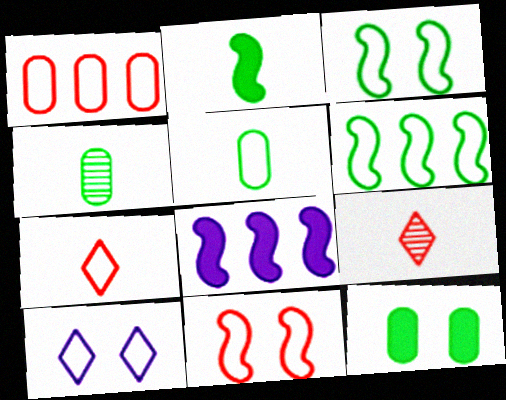[[1, 7, 11]]